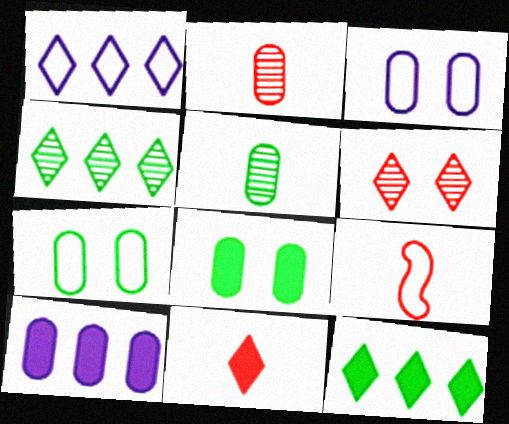[[1, 7, 9], 
[2, 7, 10], 
[2, 9, 11]]